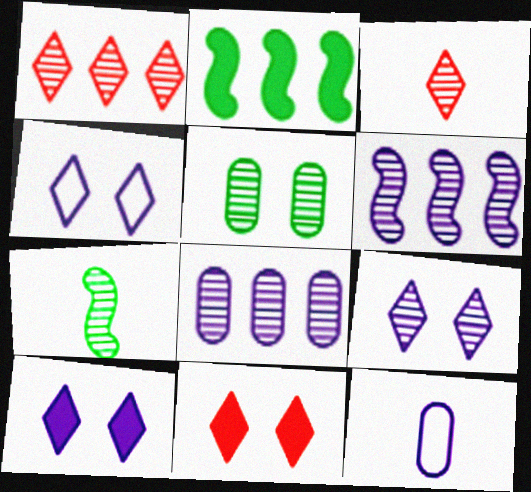[[3, 5, 6], 
[4, 9, 10], 
[6, 10, 12]]